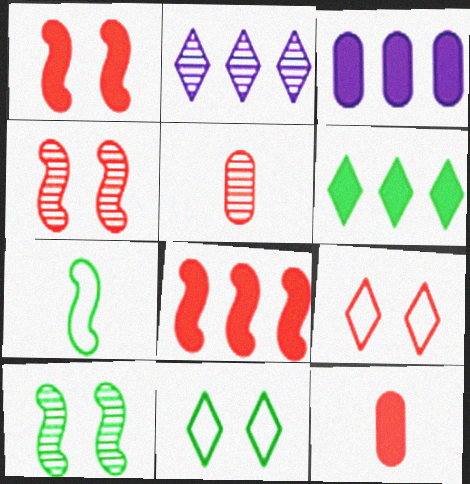[[2, 5, 10], 
[3, 6, 8], 
[5, 8, 9]]